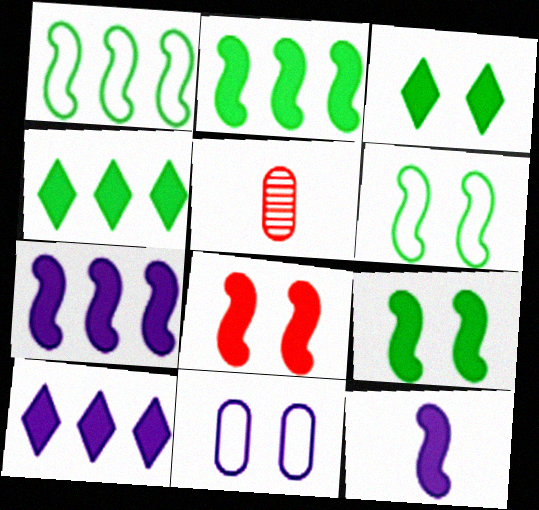[[2, 8, 12], 
[5, 6, 10]]